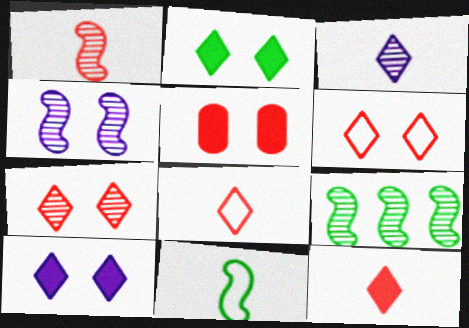[[1, 4, 9]]